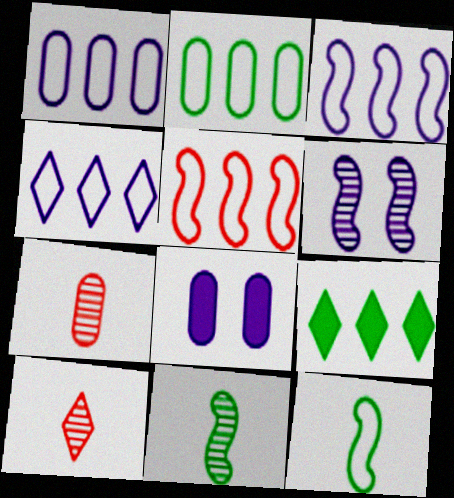[[1, 3, 4], 
[2, 4, 5], 
[2, 7, 8]]